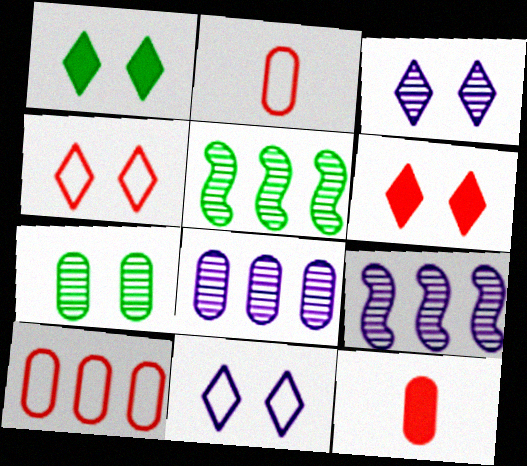[[1, 2, 9], 
[1, 3, 4], 
[5, 11, 12]]